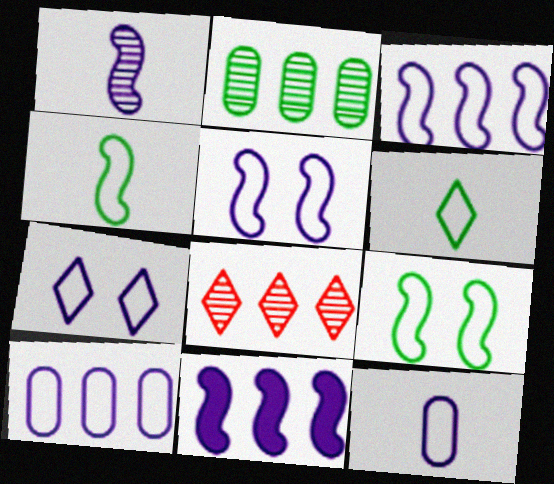[[1, 5, 11], 
[3, 7, 12]]